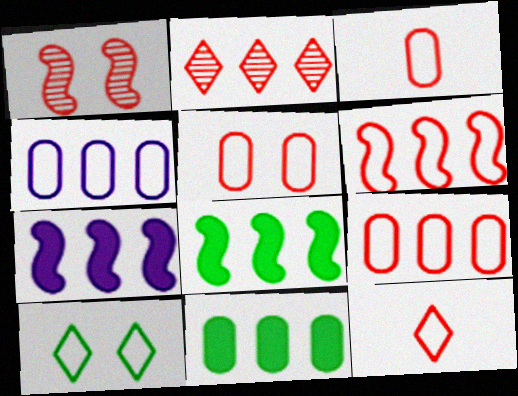[[2, 4, 8], 
[3, 5, 9], 
[5, 6, 12]]